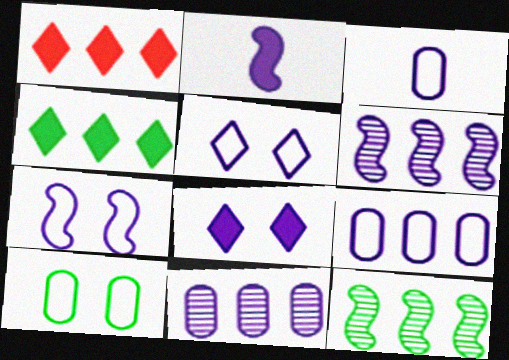[[1, 9, 12], 
[2, 5, 11], 
[2, 6, 7], 
[3, 6, 8]]